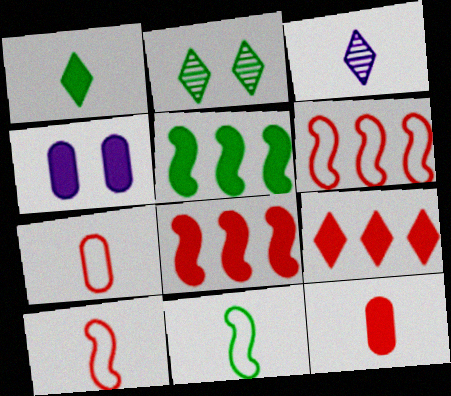[[1, 4, 8], 
[3, 11, 12]]